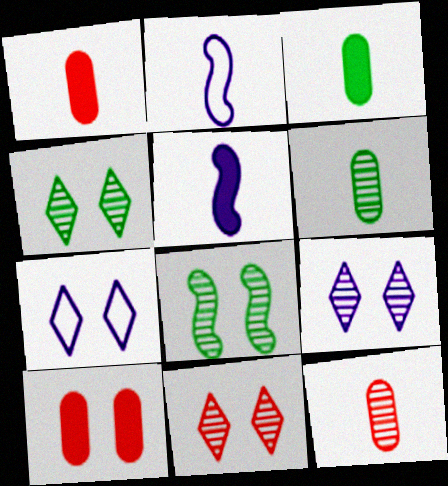[[4, 9, 11], 
[7, 8, 10]]